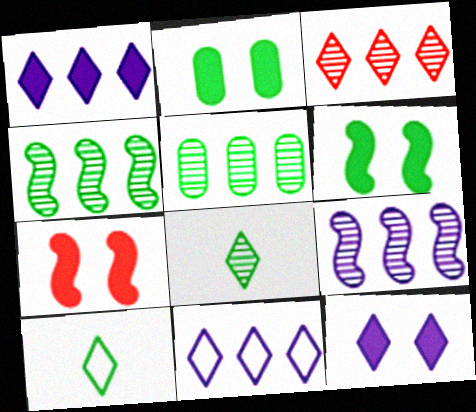[[2, 4, 10], 
[2, 7, 12], 
[3, 5, 9], 
[3, 10, 12], 
[5, 6, 10]]